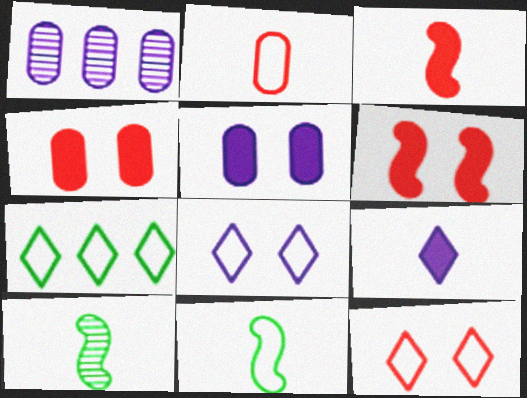[[2, 9, 10]]